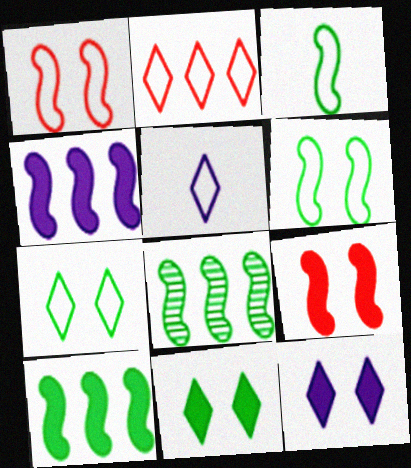[[2, 5, 7]]